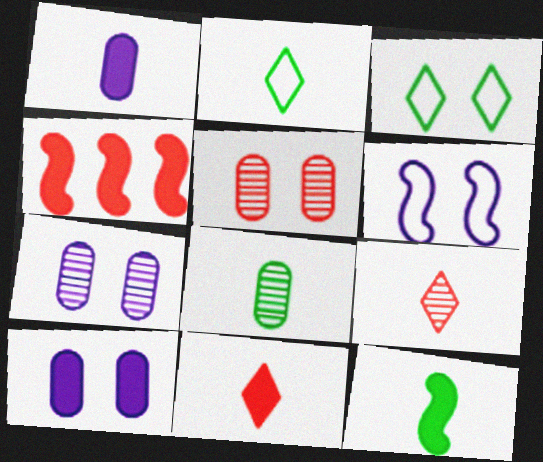[[1, 11, 12], 
[2, 4, 7], 
[2, 8, 12]]